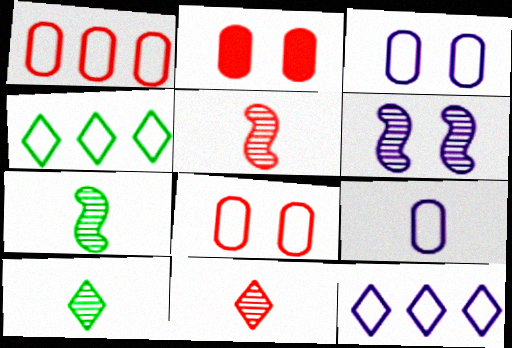[[2, 7, 12]]